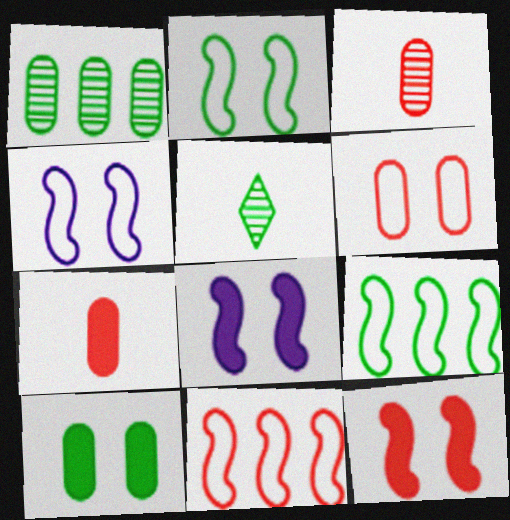[[5, 9, 10]]